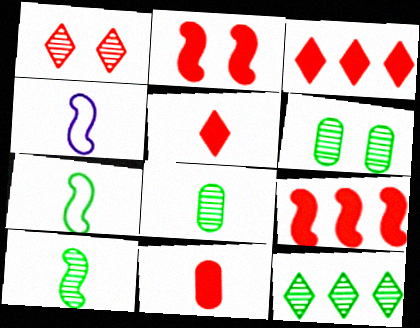[[2, 3, 11], 
[3, 4, 6], 
[4, 5, 8], 
[6, 10, 12]]